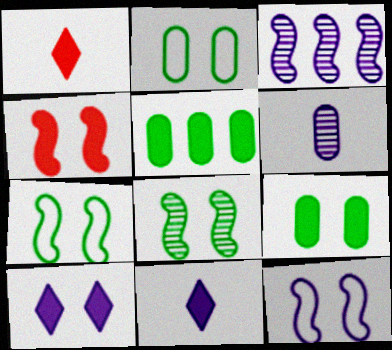[[1, 2, 3], 
[4, 5, 11], 
[4, 8, 12], 
[4, 9, 10]]